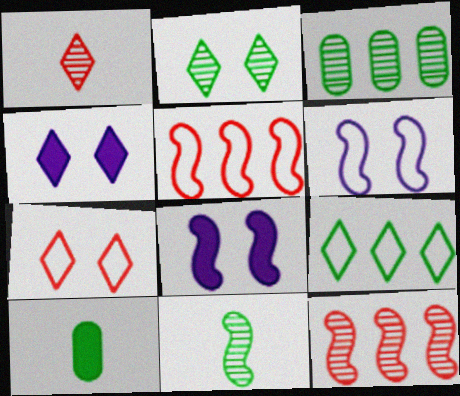[[1, 4, 9], 
[2, 3, 11], 
[2, 4, 7], 
[5, 8, 11]]